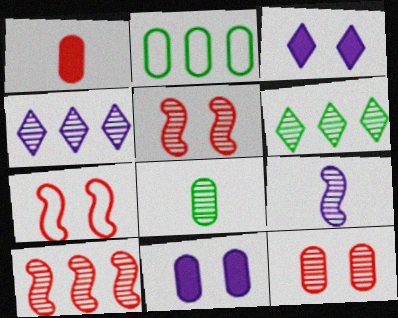[[4, 5, 8], 
[6, 9, 12]]